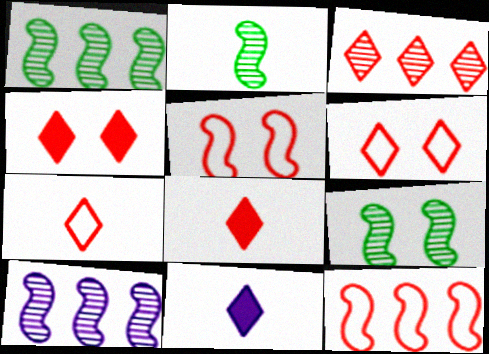[[1, 2, 9], 
[3, 4, 7], 
[3, 6, 8]]